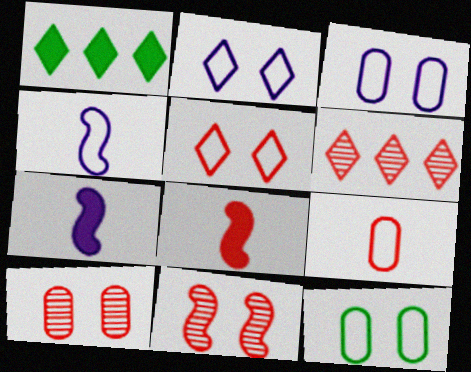[[1, 4, 10], 
[6, 7, 12]]